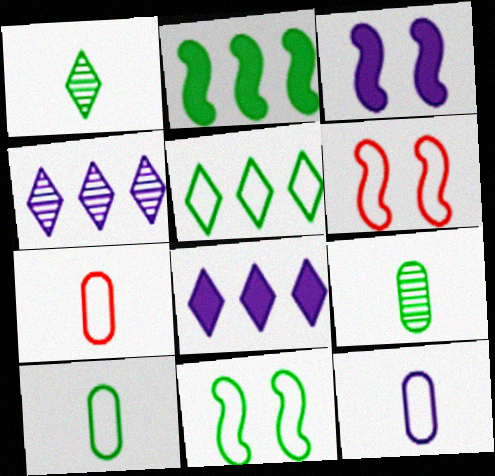[[3, 4, 12], 
[5, 6, 12], 
[5, 10, 11], 
[6, 8, 9], 
[7, 10, 12]]